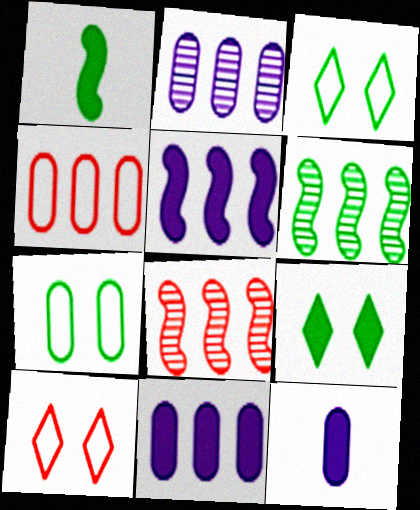[[1, 2, 10], 
[3, 8, 12], 
[6, 10, 12]]